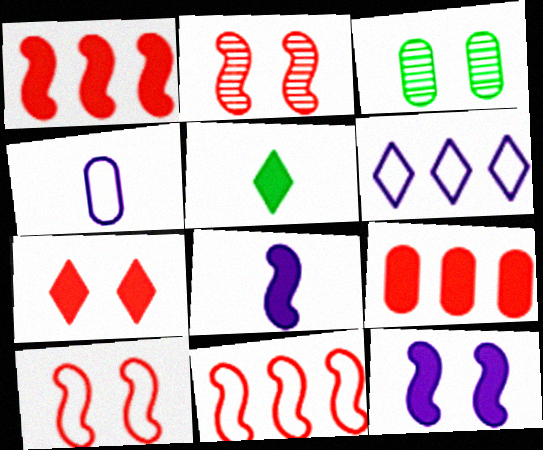[[3, 4, 9], 
[5, 9, 12]]